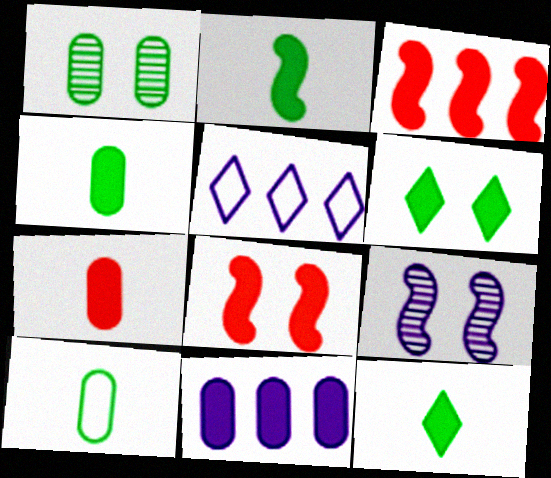[[2, 4, 12], 
[8, 11, 12]]